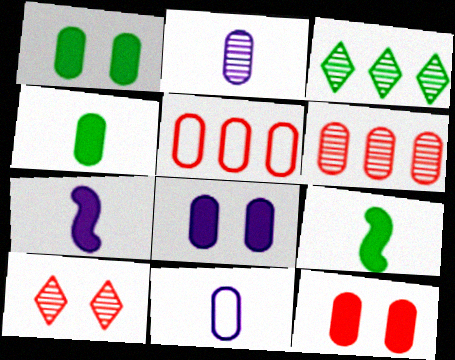[[1, 2, 5], 
[1, 6, 11], 
[1, 8, 12]]